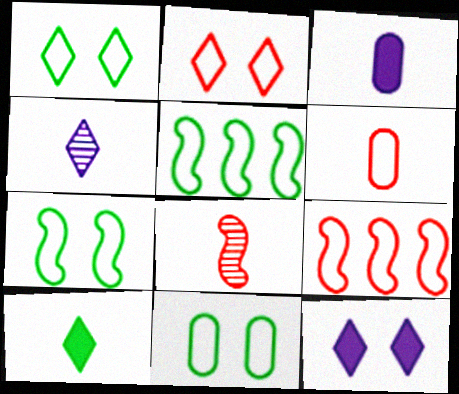[[1, 7, 11], 
[2, 6, 9]]